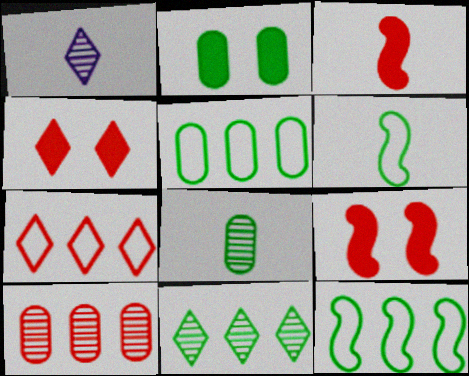[[1, 5, 9], 
[2, 5, 8], 
[2, 6, 11]]